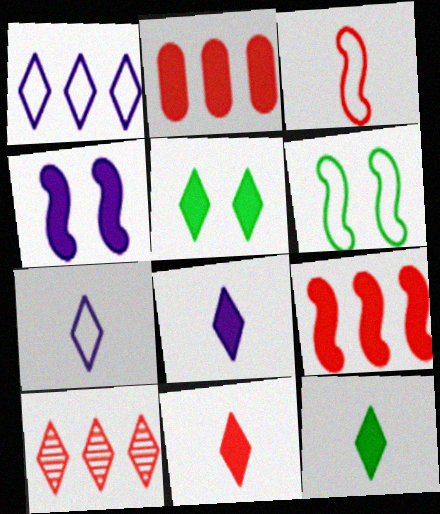[[2, 4, 12], 
[5, 7, 10], 
[8, 11, 12]]